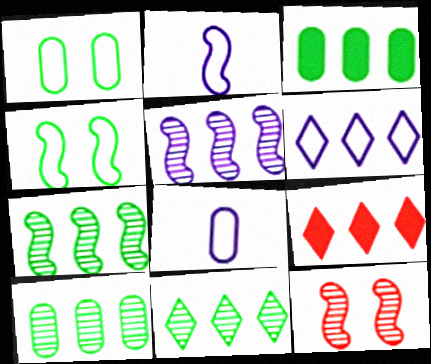[[6, 9, 11], 
[7, 10, 11]]